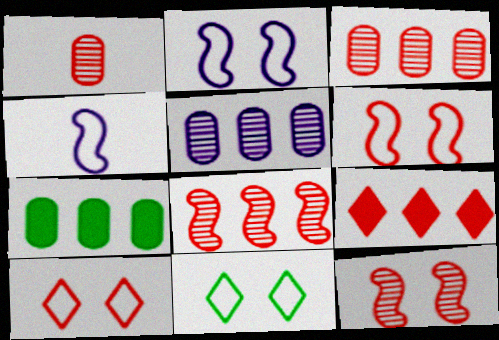[[1, 6, 9]]